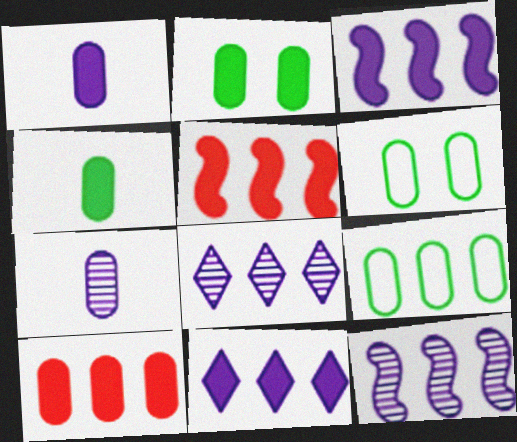[[1, 2, 10], 
[5, 8, 9], 
[6, 7, 10]]